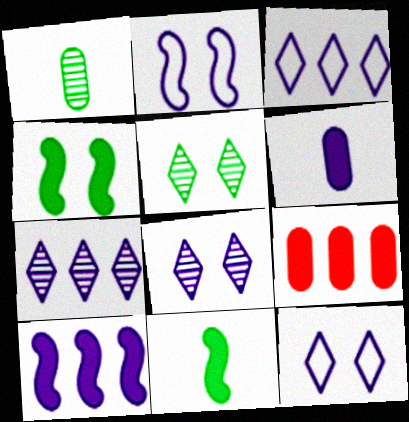[[2, 6, 7]]